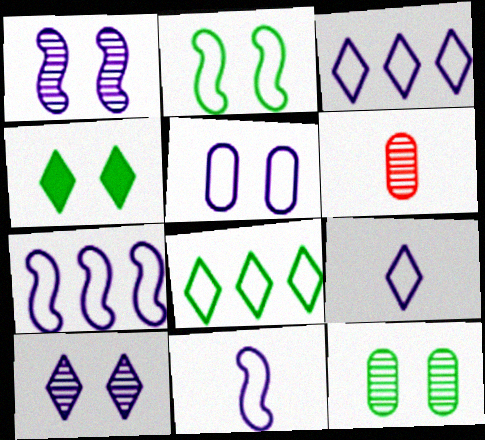[[2, 4, 12], 
[3, 5, 11], 
[4, 6, 7], 
[5, 7, 9]]